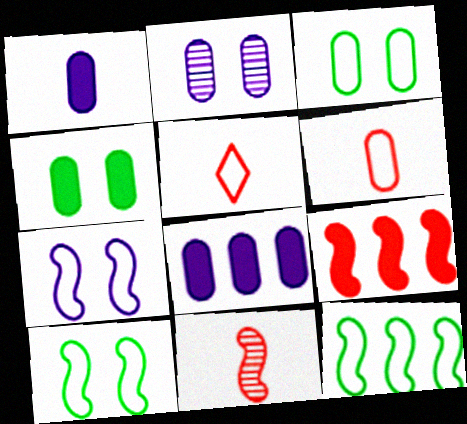[]